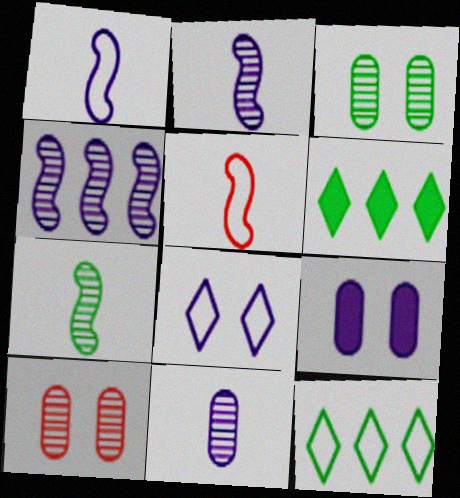[[1, 6, 10]]